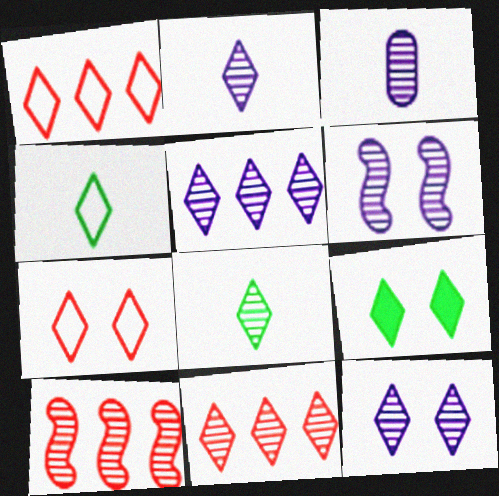[[1, 2, 9], 
[2, 5, 12], 
[3, 5, 6], 
[7, 9, 12], 
[8, 11, 12]]